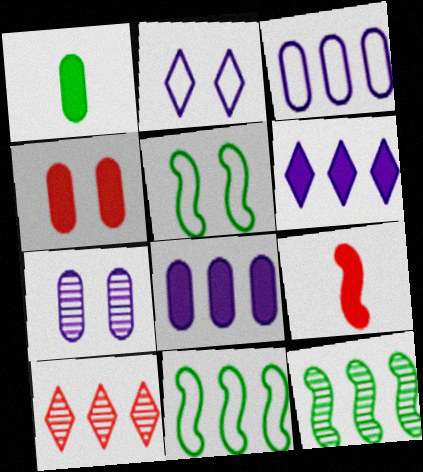[[1, 4, 8], 
[8, 10, 11]]